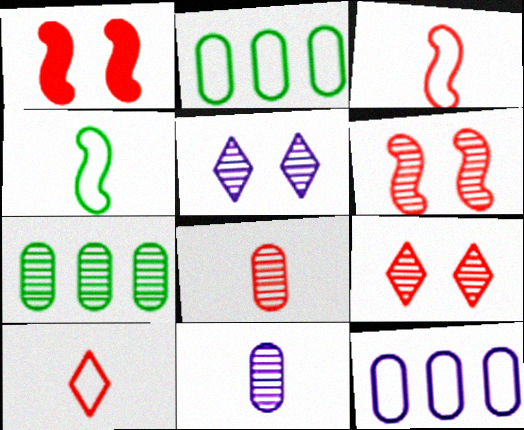[]